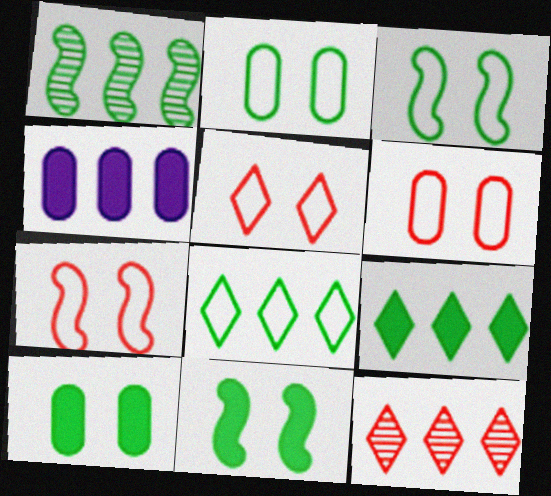[[5, 6, 7]]